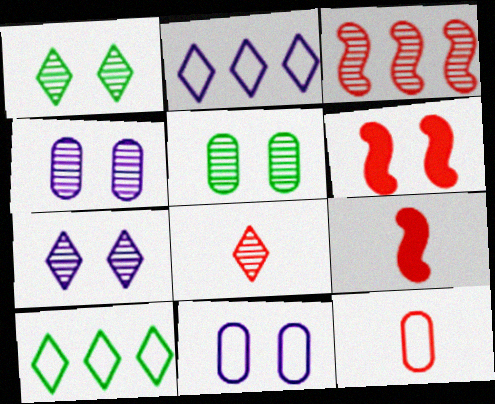[[1, 6, 11], 
[2, 5, 9], 
[4, 9, 10], 
[8, 9, 12]]